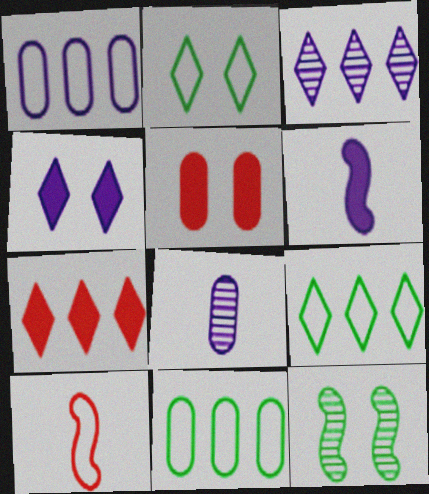[[1, 2, 10], 
[3, 7, 9], 
[5, 8, 11]]